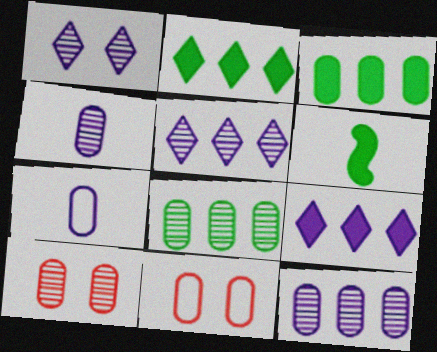[[3, 4, 11], 
[3, 7, 10], 
[4, 8, 10], 
[5, 6, 11]]